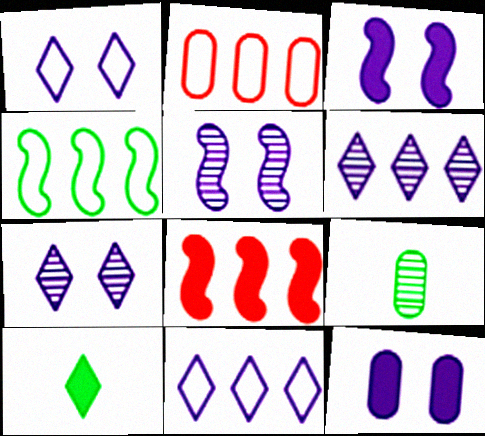[[1, 5, 12], 
[1, 8, 9], 
[2, 4, 11], 
[2, 5, 10], 
[2, 9, 12], 
[8, 10, 12]]